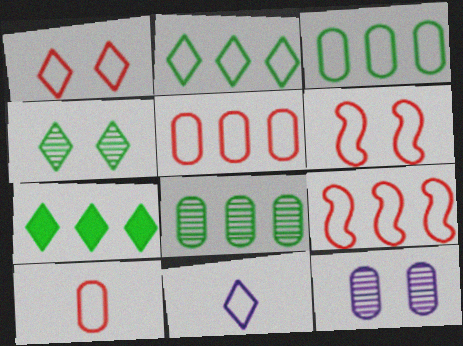[[1, 2, 11], 
[1, 9, 10], 
[3, 6, 11]]